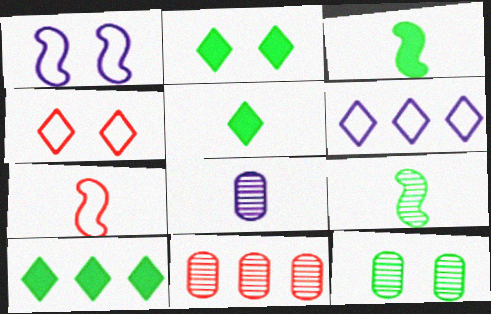[[1, 5, 11], 
[2, 5, 10], 
[5, 7, 8], 
[8, 11, 12]]